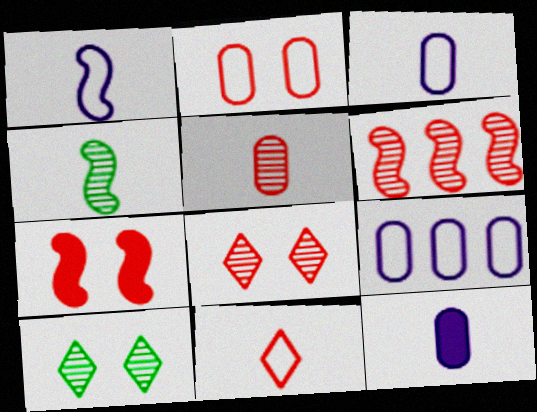[[2, 7, 8], 
[4, 11, 12], 
[5, 6, 8]]